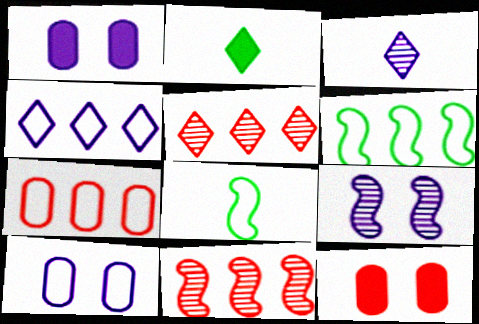[[1, 5, 8], 
[2, 7, 9], 
[2, 10, 11], 
[3, 6, 12], 
[4, 6, 7]]